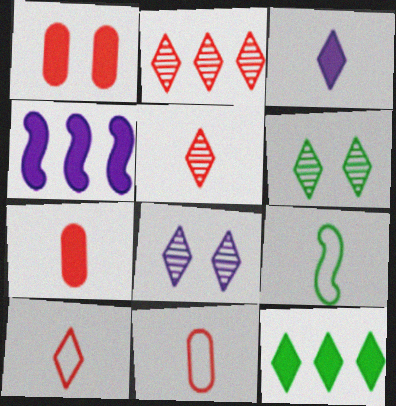[[4, 6, 11], 
[8, 10, 12]]